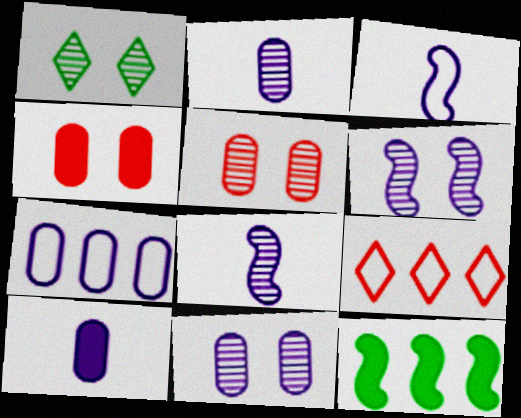[[1, 5, 6], 
[7, 10, 11]]